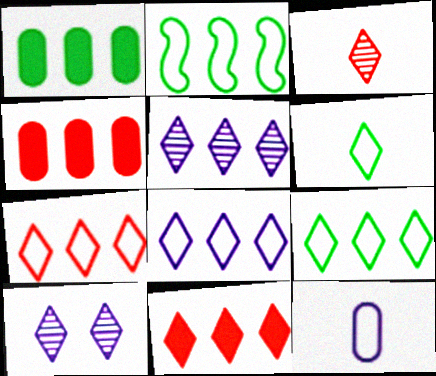[[2, 4, 5], 
[5, 9, 11], 
[6, 10, 11], 
[7, 8, 9]]